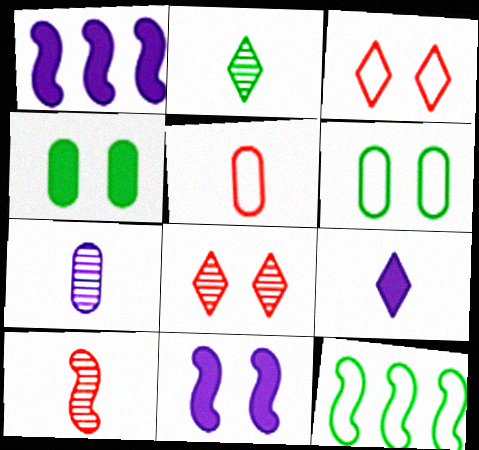[[2, 4, 12], 
[2, 7, 10], 
[6, 8, 11], 
[10, 11, 12]]